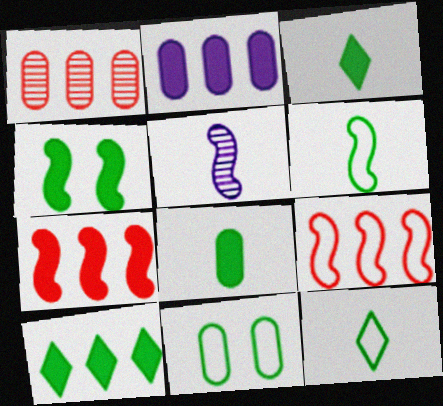[[2, 7, 10], 
[4, 5, 9], 
[4, 8, 10]]